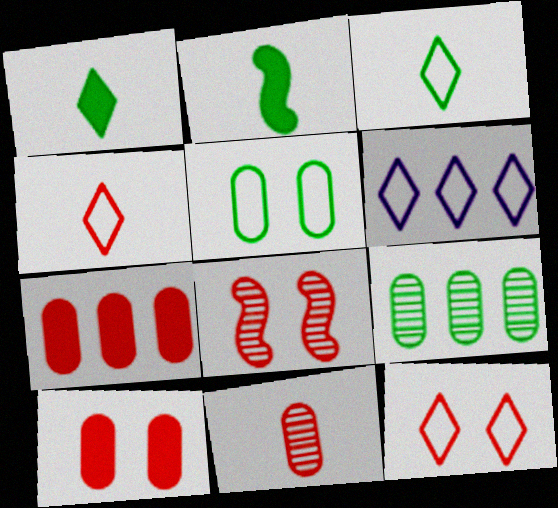[[3, 6, 12], 
[4, 7, 8], 
[8, 10, 12]]